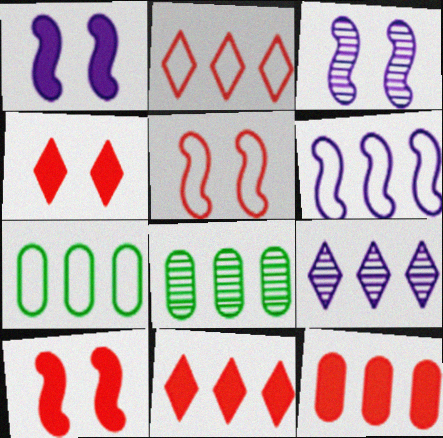[[2, 6, 7], 
[6, 8, 11]]